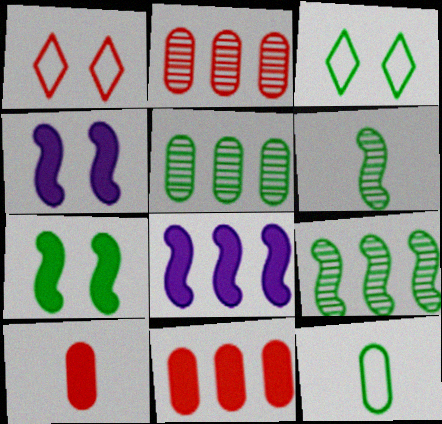[]